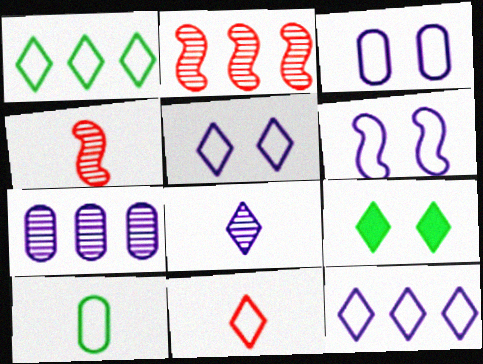[[1, 5, 11], 
[3, 5, 6]]